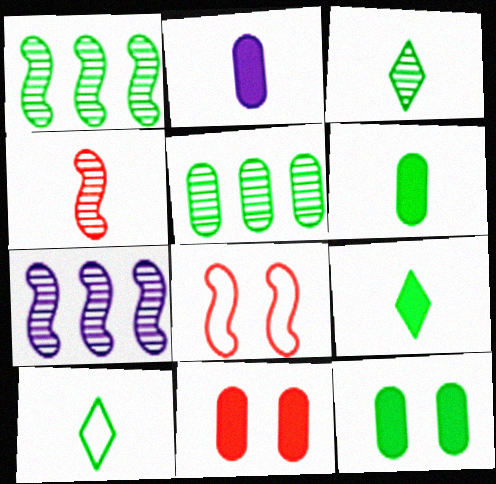[[1, 10, 12], 
[2, 4, 10], 
[3, 9, 10], 
[7, 10, 11]]